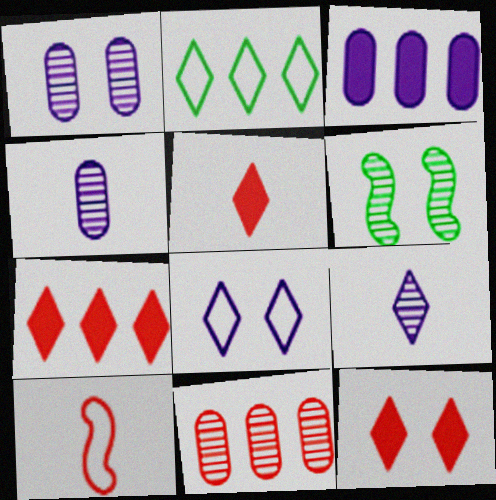[[2, 9, 12], 
[5, 7, 12], 
[6, 9, 11], 
[10, 11, 12]]